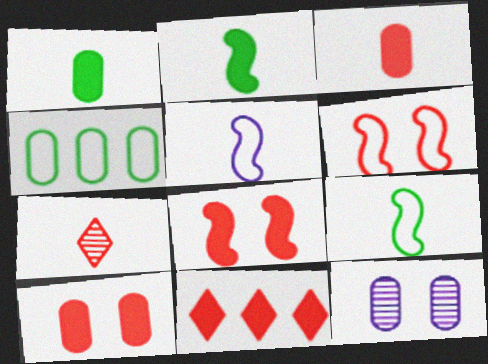[[1, 5, 7], 
[3, 4, 12], 
[3, 8, 11], 
[9, 11, 12]]